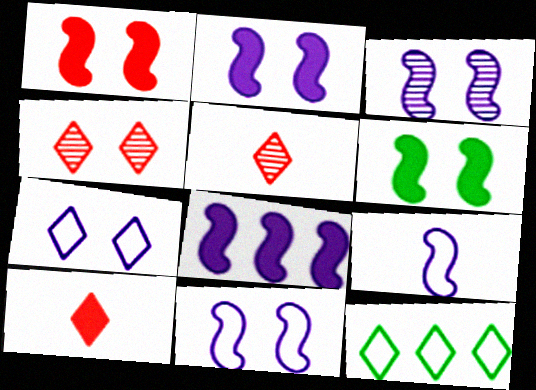[[1, 2, 6], 
[2, 3, 11], 
[3, 8, 9]]